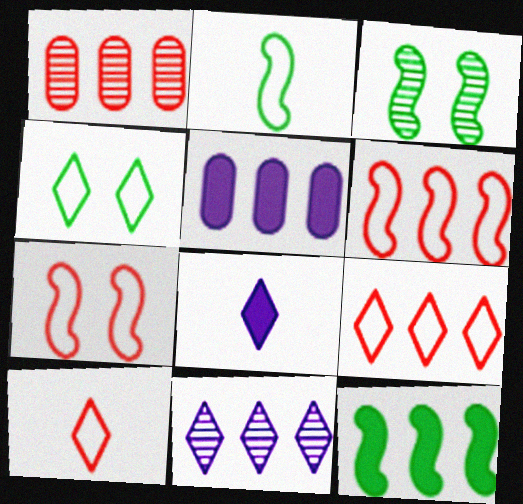[[2, 3, 12], 
[3, 5, 10]]